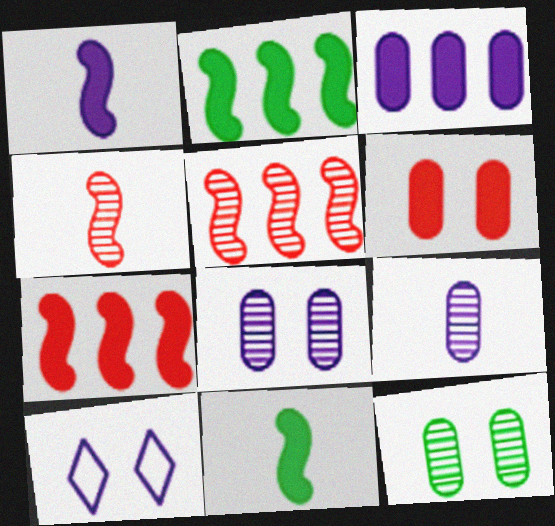[]